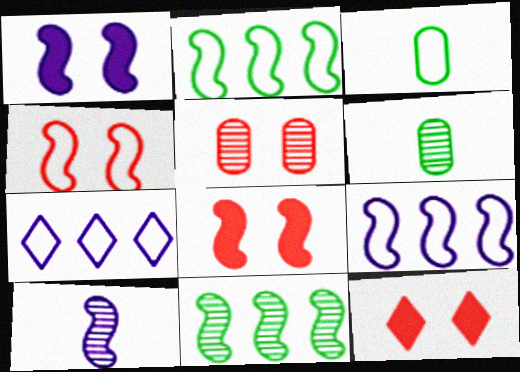[[1, 9, 10], 
[2, 8, 10], 
[3, 4, 7], 
[4, 5, 12], 
[6, 7, 8], 
[6, 9, 12]]